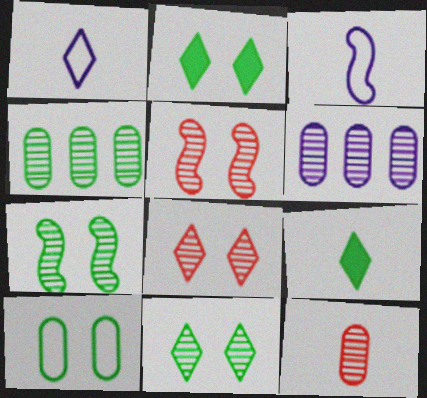[[2, 7, 10], 
[3, 9, 12]]